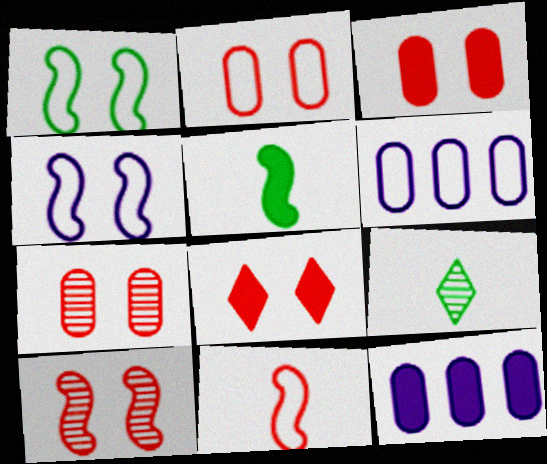[[2, 3, 7], 
[2, 8, 10], 
[5, 8, 12]]